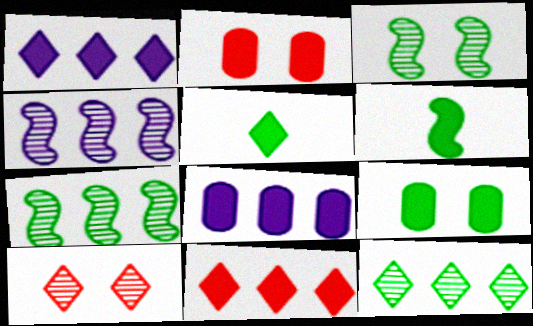[[1, 2, 6]]